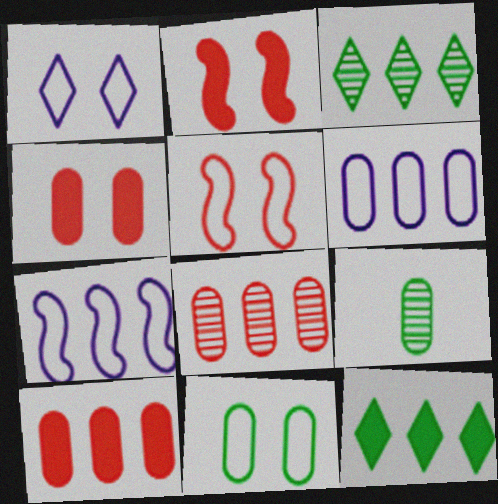[[1, 5, 11], 
[3, 7, 10], 
[4, 6, 9], 
[7, 8, 12]]